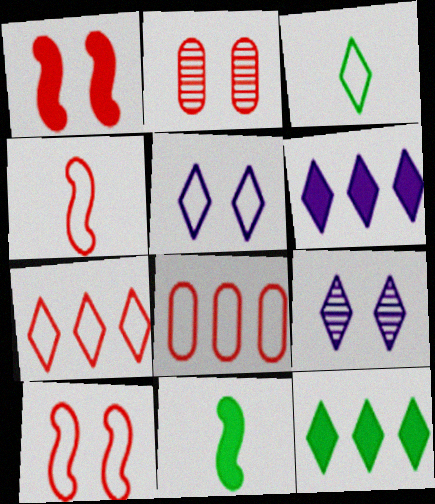[[3, 5, 7], 
[8, 9, 11]]